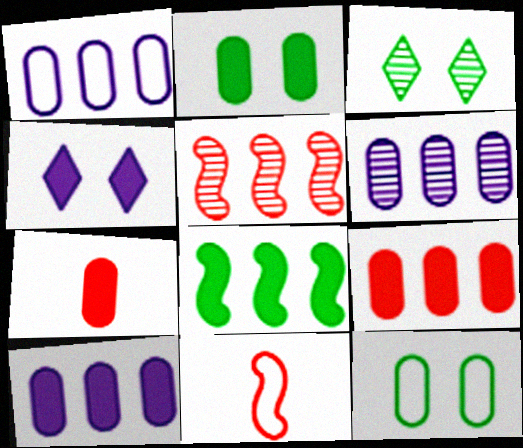[[1, 6, 10], 
[2, 7, 10], 
[3, 10, 11], 
[4, 7, 8], 
[6, 7, 12]]